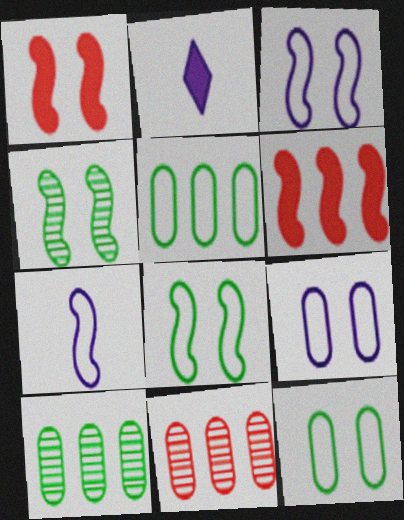[[1, 3, 4], 
[2, 8, 11], 
[4, 6, 7]]